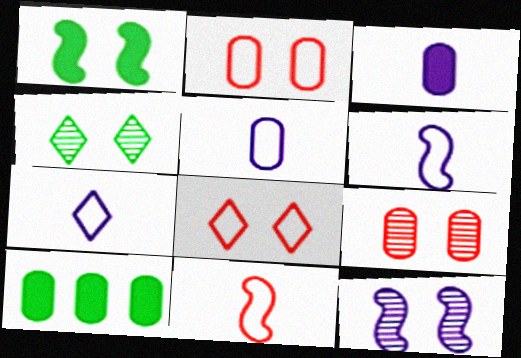[[4, 9, 12], 
[5, 6, 7], 
[5, 9, 10]]